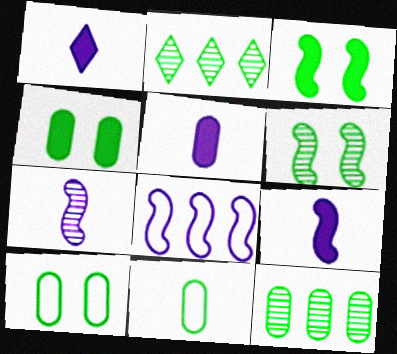[[1, 5, 9], 
[2, 3, 11], 
[4, 11, 12]]